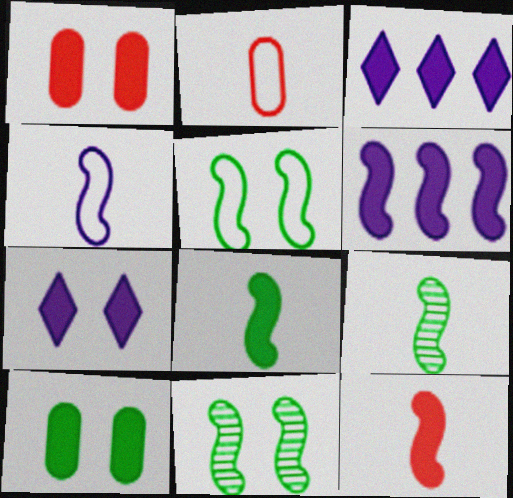[[1, 3, 8], 
[2, 3, 11], 
[3, 10, 12], 
[4, 9, 12]]